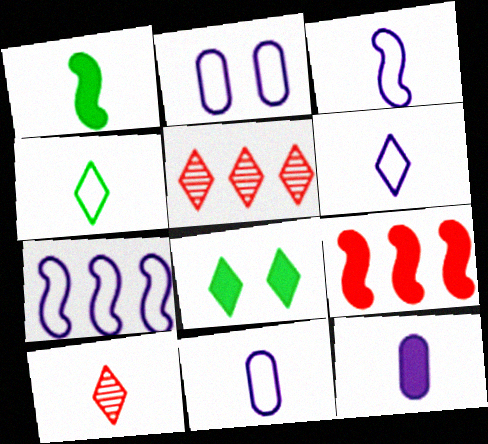[[1, 2, 5], 
[1, 10, 11], 
[2, 6, 7], 
[3, 6, 11], 
[5, 6, 8], 
[8, 9, 12]]